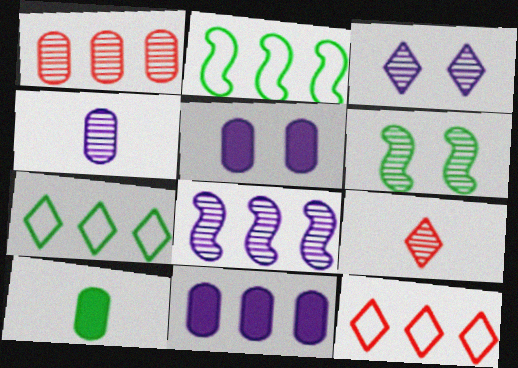[[2, 5, 9], 
[3, 4, 8], 
[6, 7, 10]]